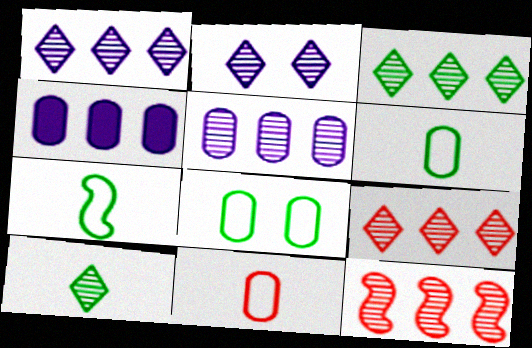[[1, 3, 9], 
[2, 9, 10], 
[3, 5, 12]]